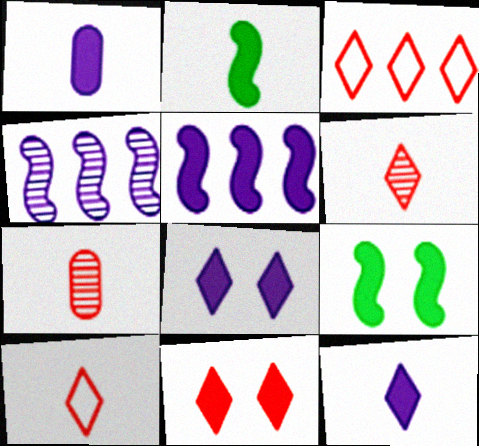[[1, 5, 8], 
[3, 6, 11]]